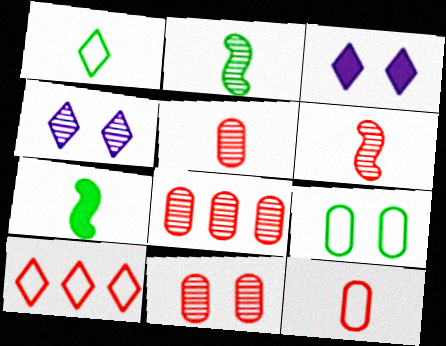[[2, 4, 8], 
[5, 8, 11]]